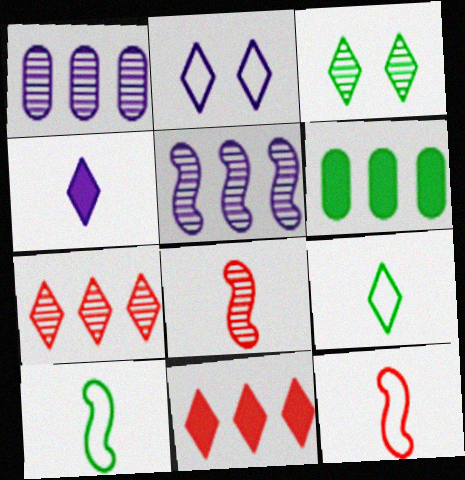[[1, 3, 8], 
[2, 6, 8], 
[3, 6, 10]]